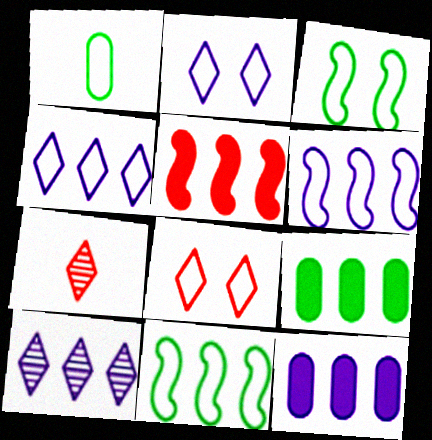[[1, 6, 8], 
[3, 7, 12], 
[6, 10, 12]]